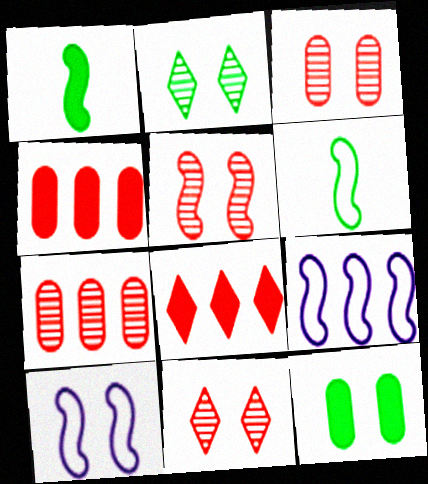[[1, 5, 9], 
[3, 5, 11], 
[10, 11, 12]]